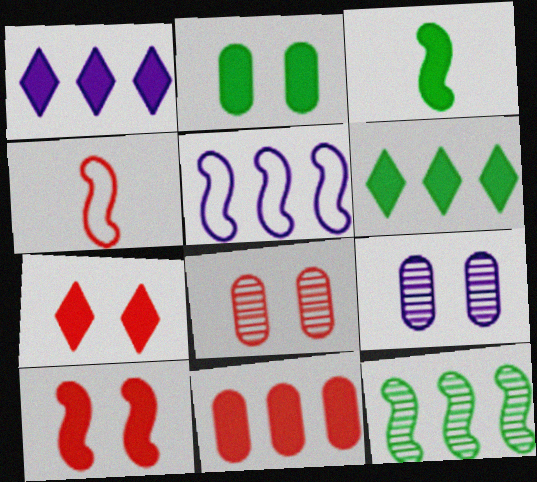[[2, 3, 6], 
[4, 6, 9]]